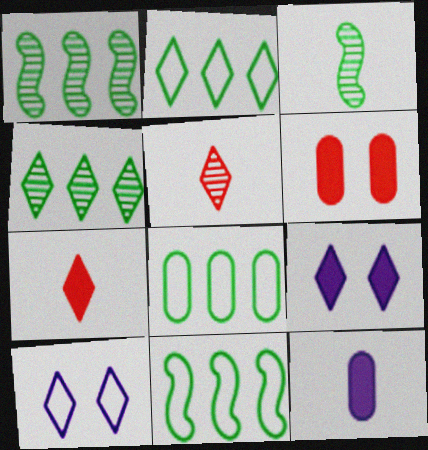[[2, 5, 9], 
[2, 8, 11], 
[4, 7, 10]]